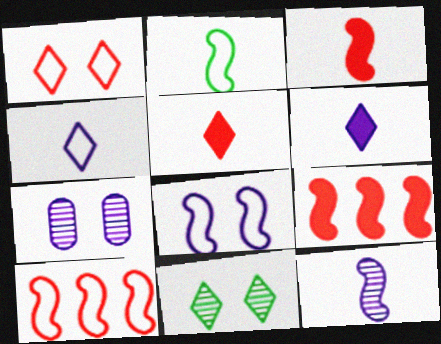[[2, 3, 12], 
[2, 8, 10]]